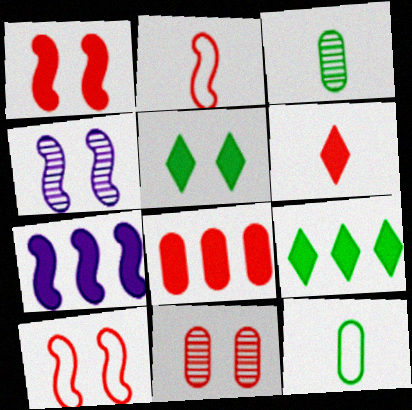[[1, 6, 8], 
[7, 8, 9]]